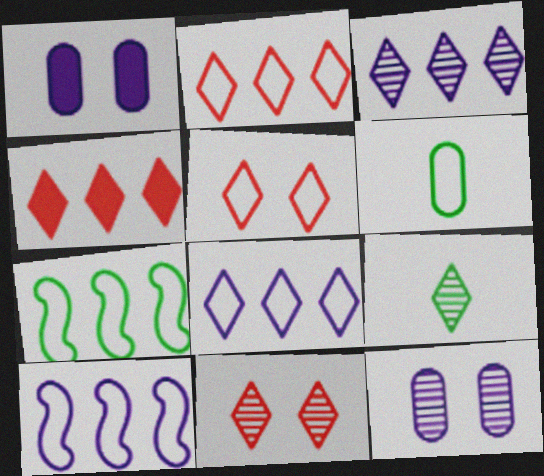[[3, 9, 11], 
[5, 6, 10]]